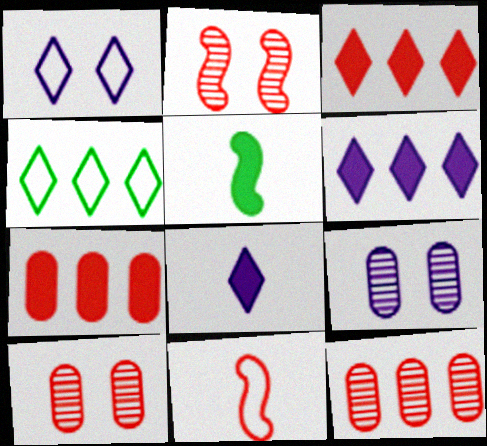[[1, 5, 12], 
[3, 10, 11]]